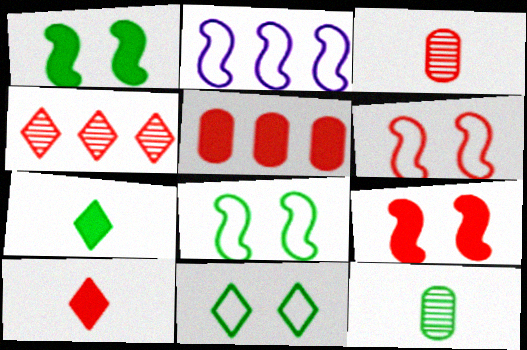[[5, 9, 10]]